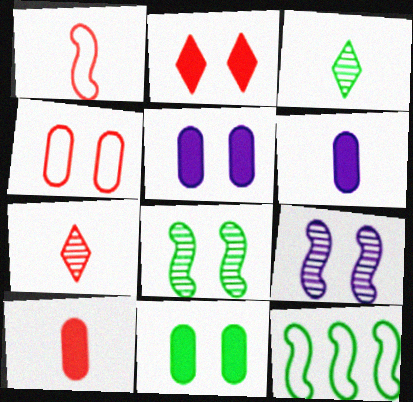[[1, 3, 6], 
[1, 7, 10], 
[3, 11, 12], 
[5, 7, 12]]